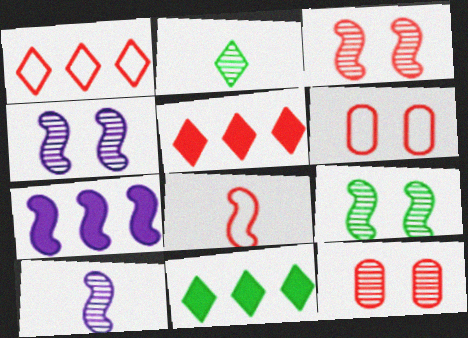[[1, 6, 8], 
[2, 6, 7], 
[3, 4, 9], 
[5, 8, 12], 
[6, 10, 11], 
[7, 8, 9]]